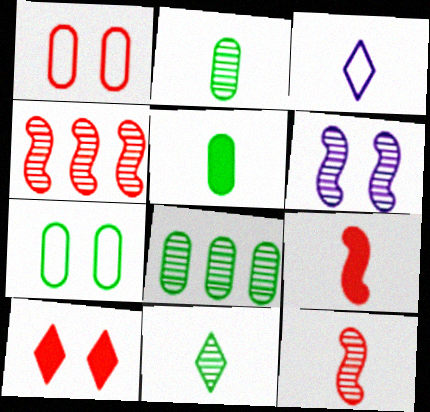[[2, 3, 9], 
[3, 5, 12], 
[5, 7, 8], 
[6, 7, 10]]